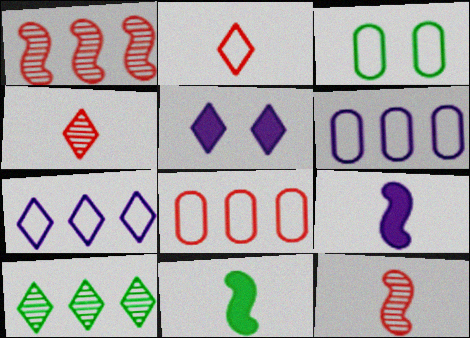[[2, 5, 10], 
[3, 10, 11]]